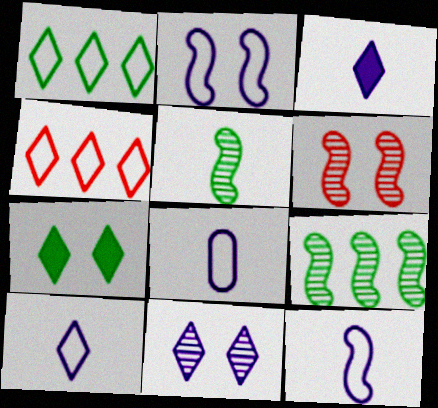[[8, 10, 12]]